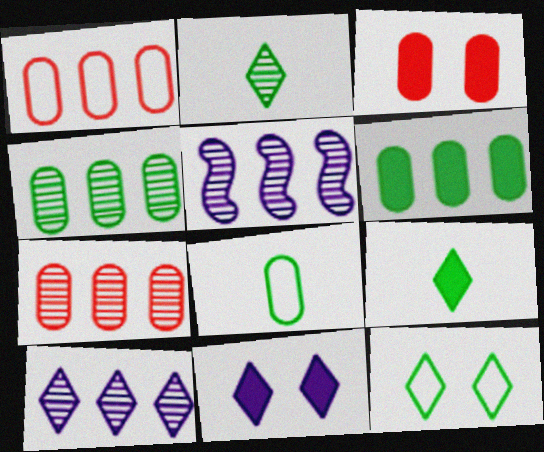[]